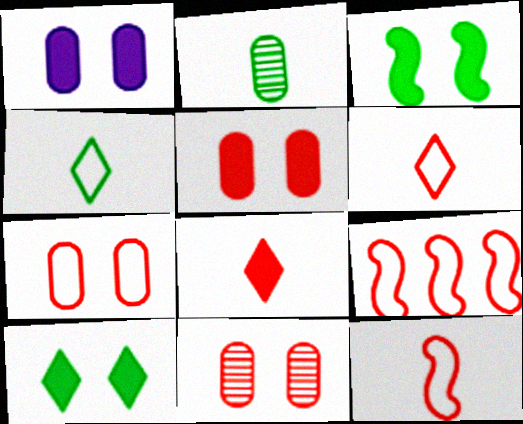[[5, 7, 11], 
[6, 7, 9], 
[8, 9, 11]]